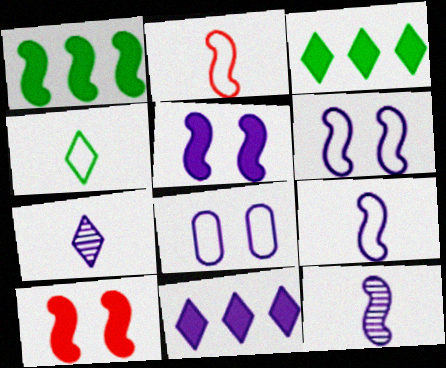[[8, 11, 12]]